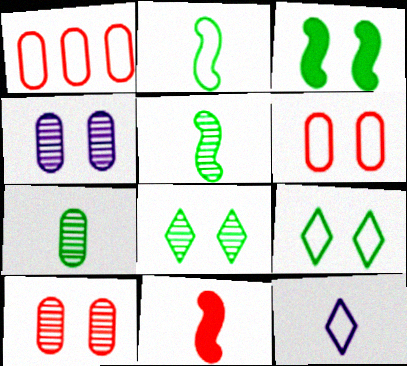[[7, 11, 12]]